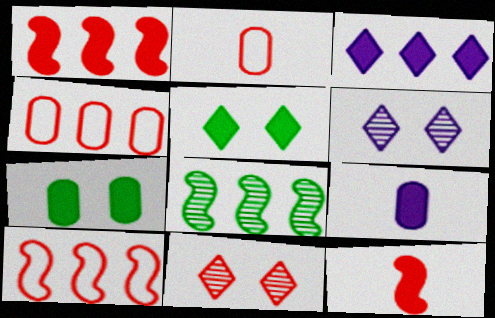[[1, 2, 11], 
[1, 5, 9], 
[3, 4, 8], 
[3, 7, 12], 
[4, 11, 12]]